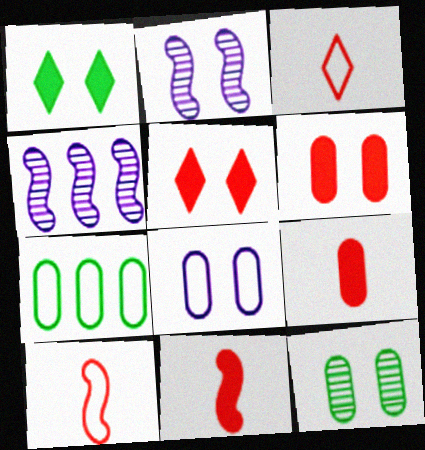[[6, 8, 12]]